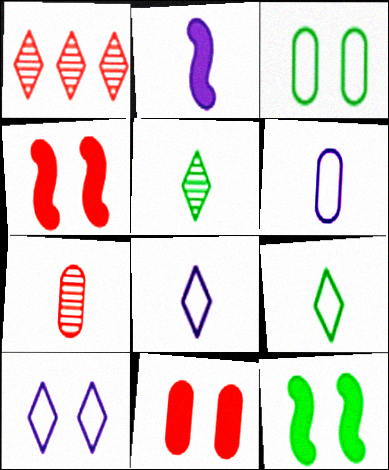[[1, 2, 3], 
[1, 6, 12], 
[2, 7, 9]]